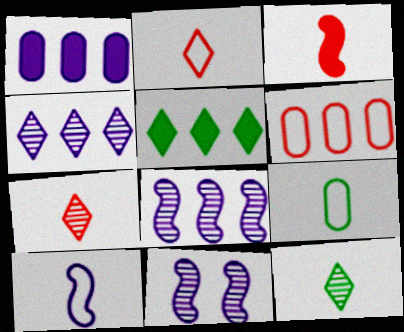[[2, 9, 10], 
[5, 6, 8]]